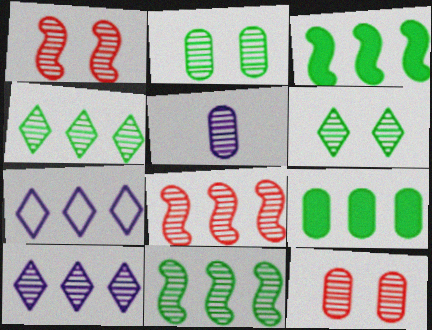[[1, 4, 5], 
[5, 6, 8], 
[7, 8, 9]]